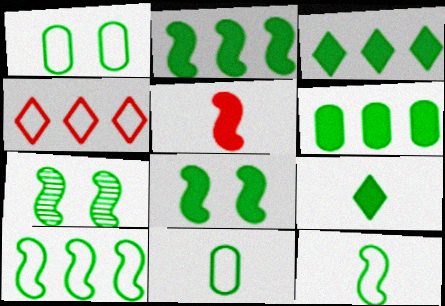[[2, 3, 6], 
[2, 7, 12], 
[3, 7, 11], 
[6, 8, 9]]